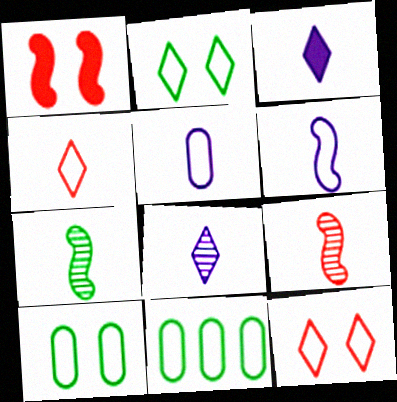[[1, 8, 11], 
[6, 11, 12]]